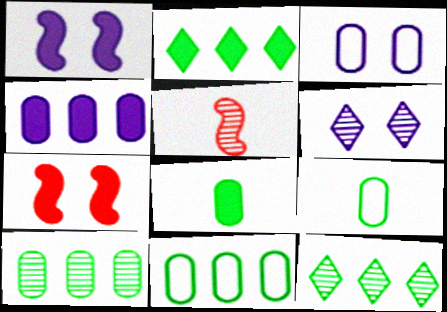[[1, 3, 6], 
[2, 3, 5], 
[5, 6, 10]]